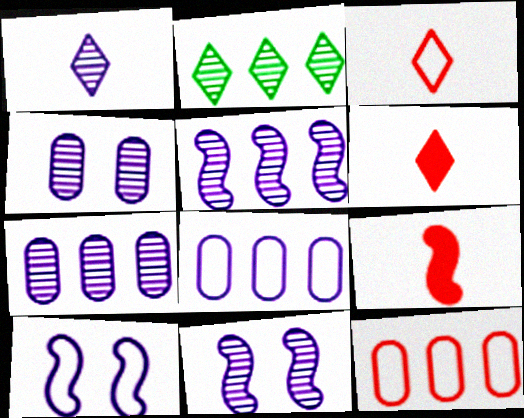[[1, 4, 5], 
[1, 7, 11]]